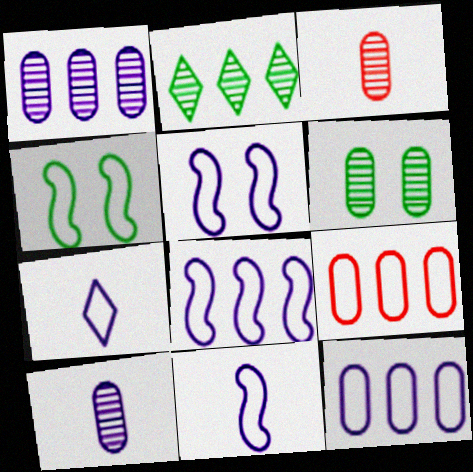[[1, 3, 6], 
[4, 7, 9], 
[5, 7, 12], 
[5, 8, 11]]